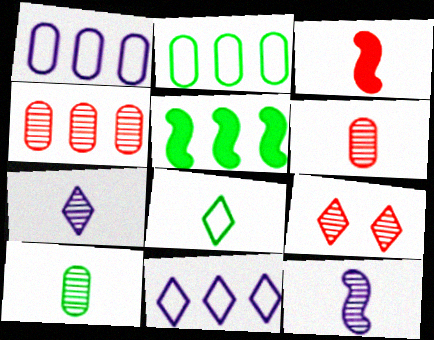[[4, 5, 11]]